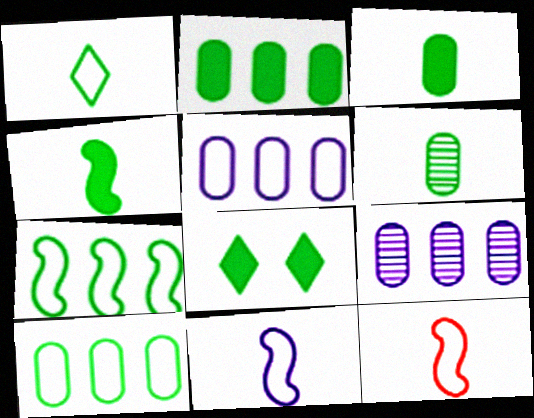[[1, 4, 6], 
[2, 4, 8], 
[6, 7, 8], 
[8, 9, 12]]